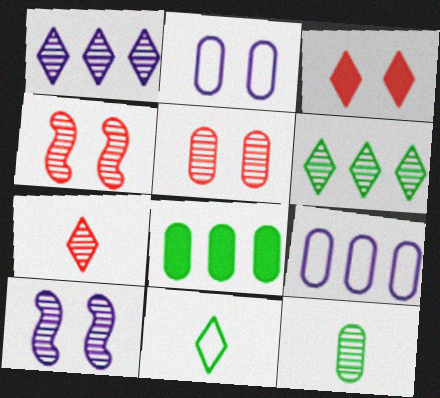[[1, 3, 11], 
[1, 4, 12]]